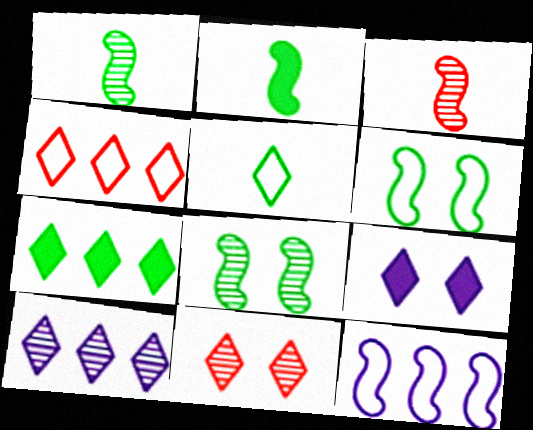[[4, 7, 10]]